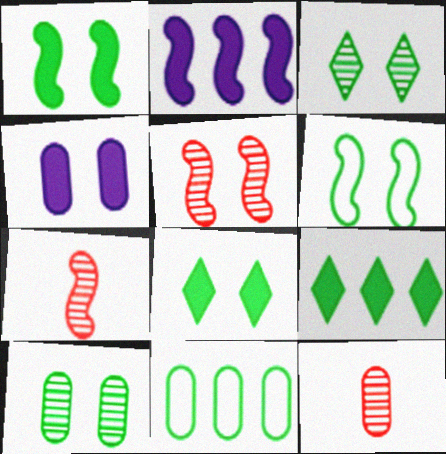[[2, 6, 7], 
[4, 11, 12], 
[6, 8, 10]]